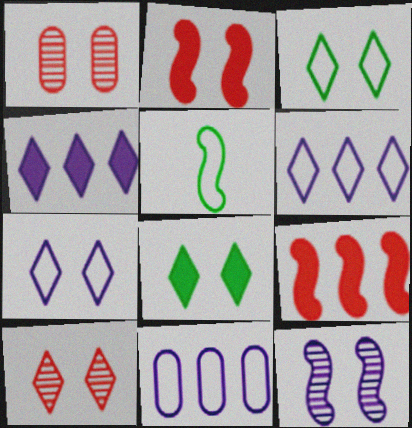[[1, 4, 5], 
[5, 9, 12], 
[7, 8, 10]]